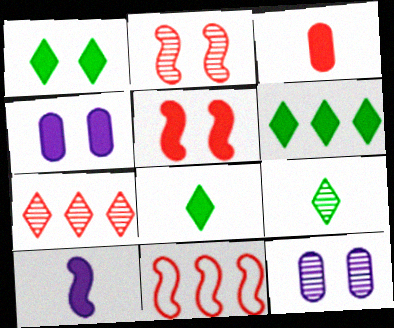[[1, 4, 5], 
[1, 6, 8], 
[3, 8, 10], 
[4, 9, 11], 
[8, 11, 12]]